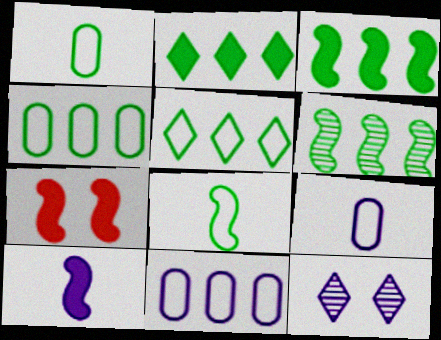[[2, 4, 6], 
[3, 7, 10], 
[10, 11, 12]]